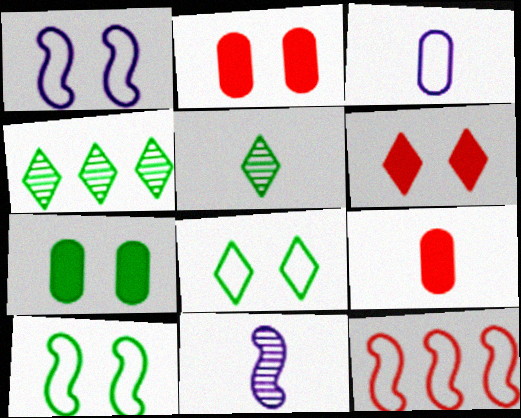[[1, 4, 9], 
[3, 8, 12]]